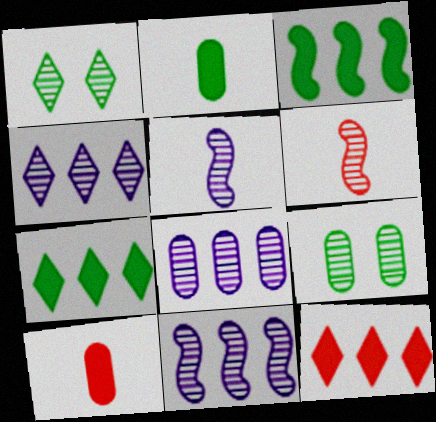[[1, 6, 8], 
[4, 6, 9], 
[4, 8, 11]]